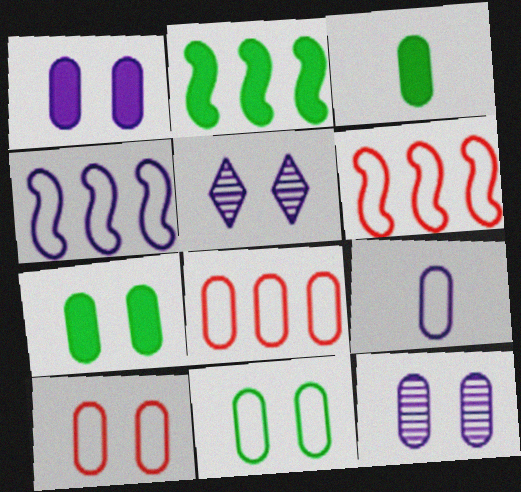[[3, 5, 6], 
[3, 8, 12], 
[7, 10, 12], 
[8, 9, 11]]